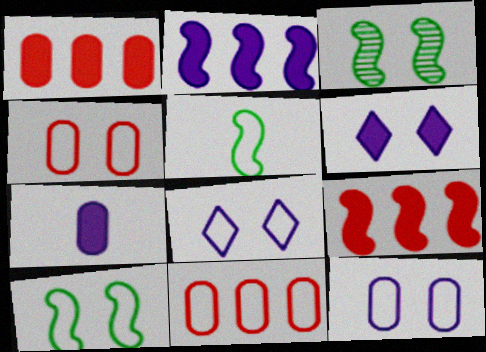[[2, 6, 7], 
[3, 4, 6], 
[4, 8, 10], 
[5, 8, 11]]